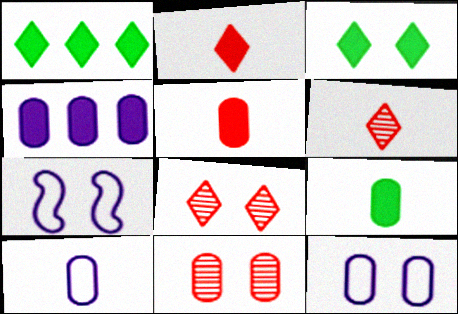[[3, 7, 11]]